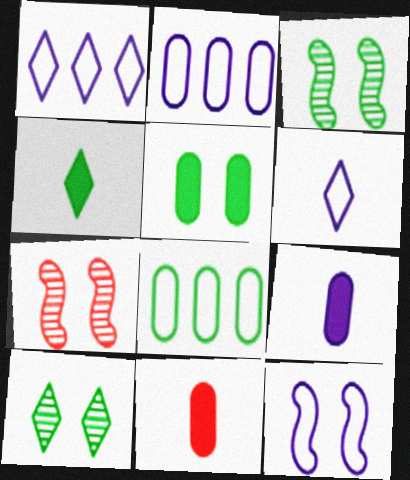[[1, 3, 11], 
[2, 4, 7], 
[2, 6, 12], 
[3, 4, 8]]